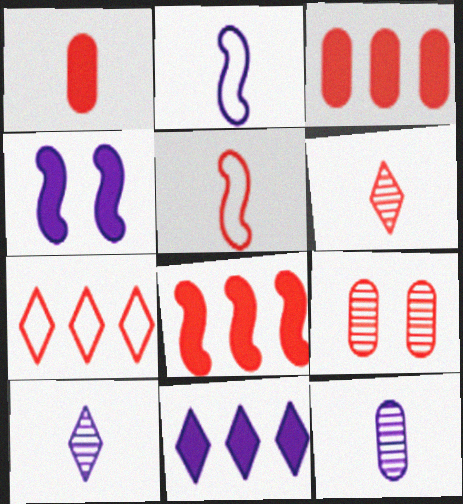[[1, 5, 6]]